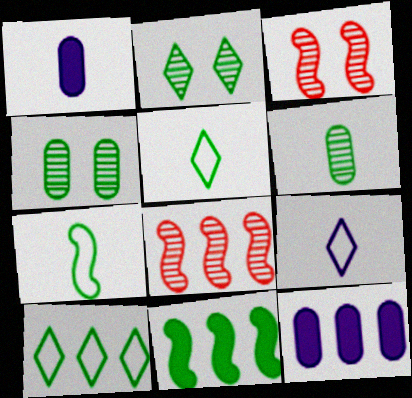[[1, 3, 10], 
[3, 5, 12], 
[4, 5, 11], 
[8, 10, 12]]